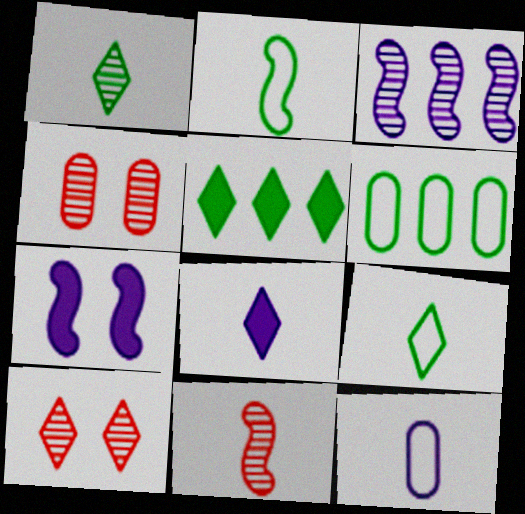[[1, 3, 4]]